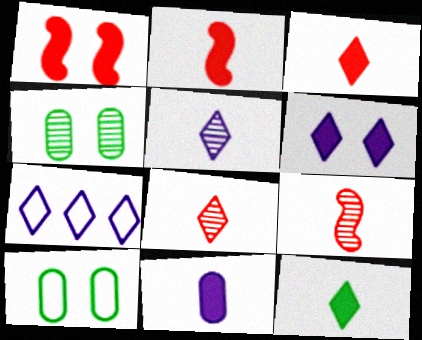[[2, 4, 7], 
[2, 11, 12], 
[5, 6, 7]]